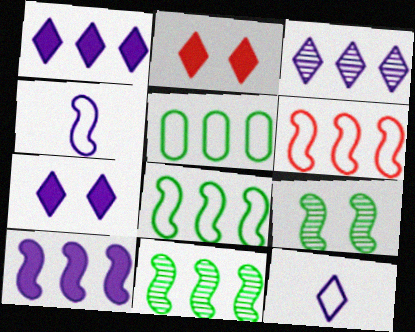[[3, 7, 12], 
[6, 10, 11]]